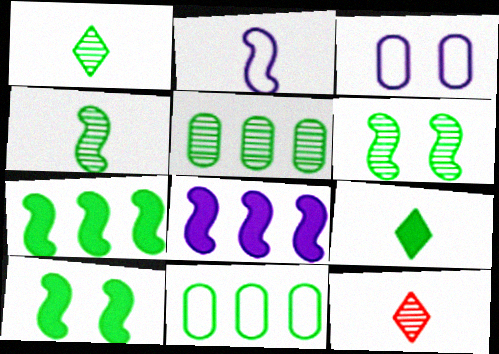[[1, 5, 6], 
[1, 10, 11], 
[3, 7, 12], 
[6, 9, 11]]